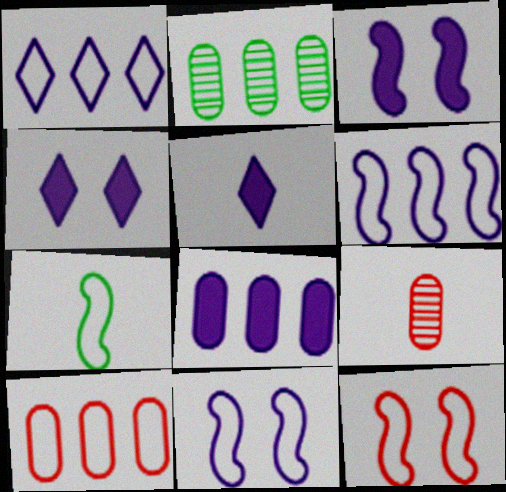[[2, 5, 12], 
[2, 8, 10], 
[3, 5, 8], 
[5, 7, 9], 
[6, 7, 12]]